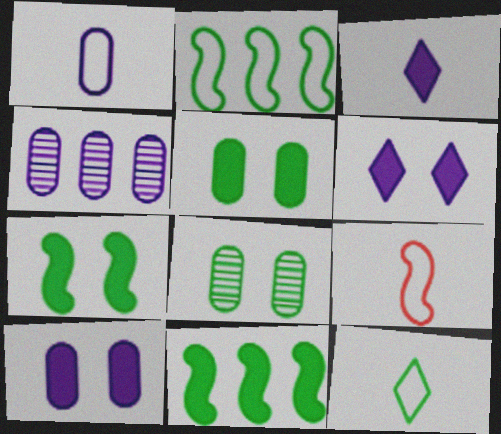[[1, 4, 10], 
[1, 9, 12], 
[8, 11, 12]]